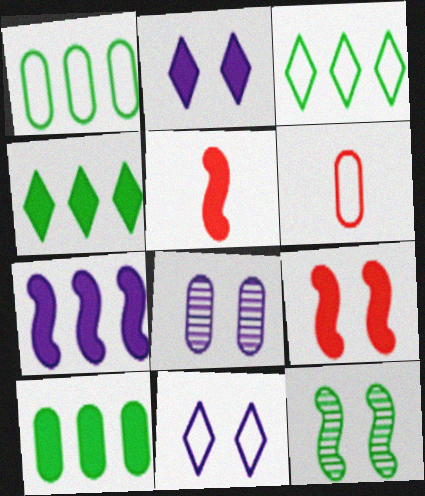[[2, 5, 10], 
[3, 5, 8], 
[6, 8, 10]]